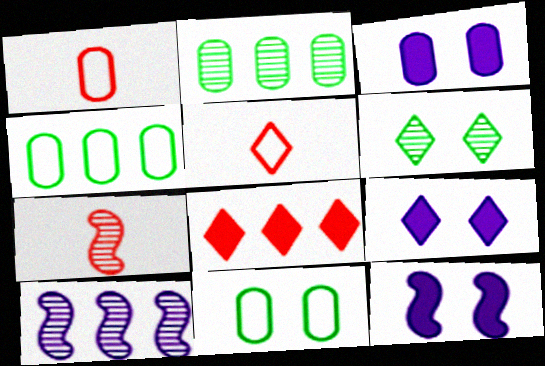[[1, 2, 3], 
[2, 5, 12], 
[3, 9, 12], 
[4, 7, 9], 
[4, 8, 10]]